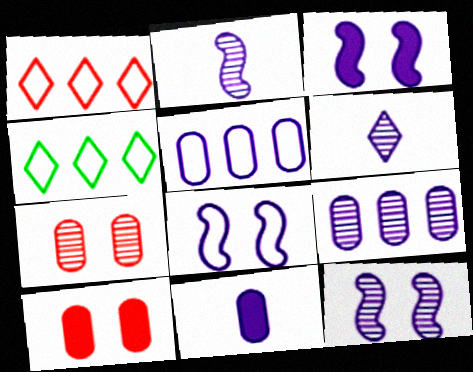[[2, 4, 10], 
[3, 5, 6], 
[3, 8, 12], 
[6, 9, 12]]